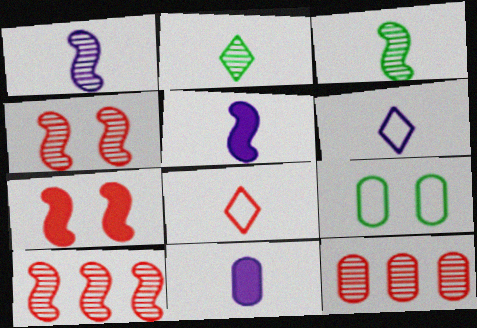[[1, 6, 11], 
[3, 8, 11], 
[7, 8, 12], 
[9, 11, 12]]